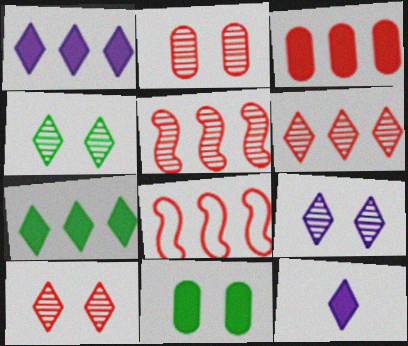[[3, 6, 8], 
[4, 9, 10]]